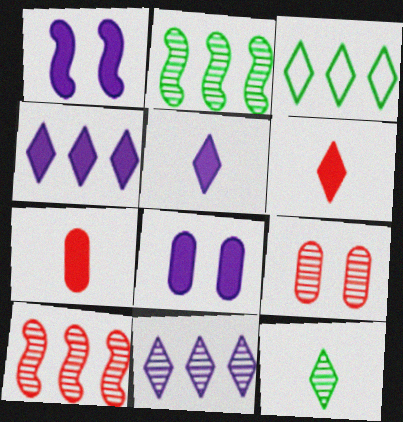[]